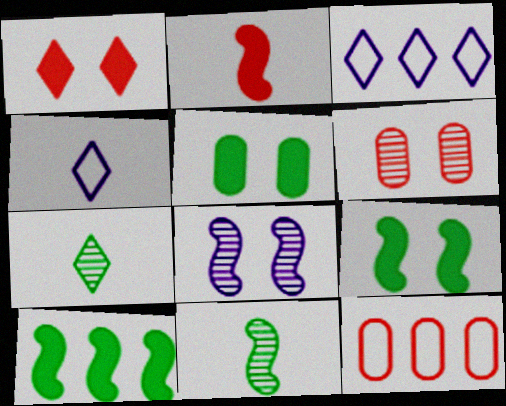[[1, 3, 7], 
[4, 6, 10]]